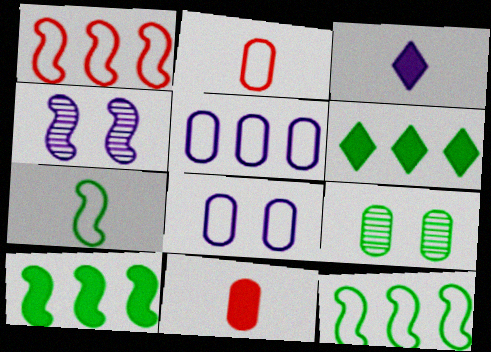[[1, 3, 9], 
[2, 4, 6], 
[3, 4, 5], 
[5, 9, 11], 
[6, 7, 9]]